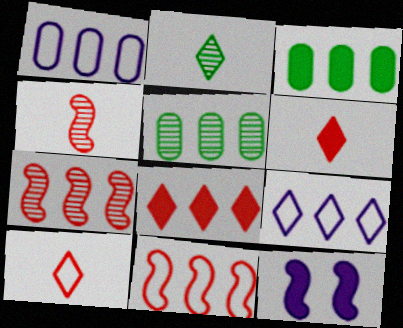[[3, 6, 12], 
[3, 7, 9], 
[5, 10, 12]]